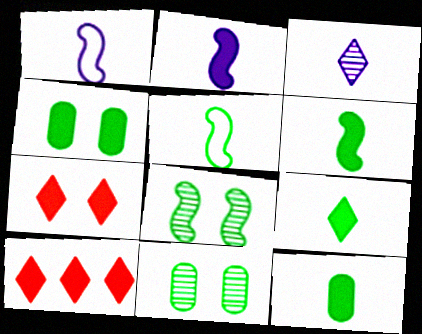[[1, 10, 11], 
[2, 4, 10], 
[6, 9, 12]]